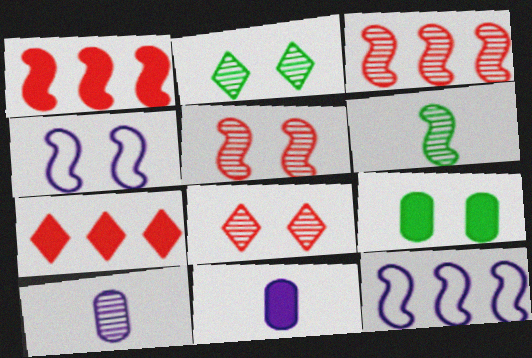[[1, 4, 6], 
[2, 3, 10], 
[4, 8, 9]]